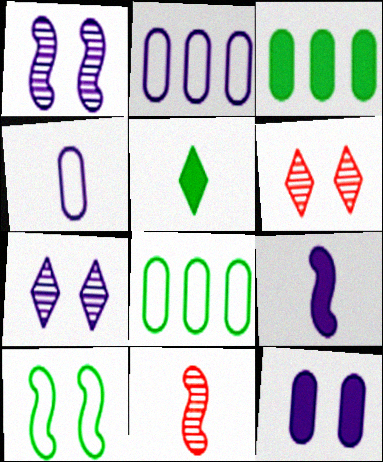[[2, 7, 9], 
[4, 5, 11], 
[6, 8, 9], 
[6, 10, 12]]